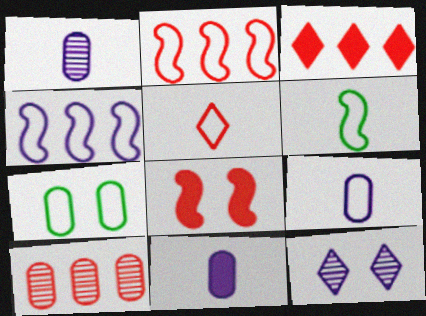[[1, 9, 11], 
[2, 3, 10], 
[4, 5, 7], 
[4, 11, 12], 
[5, 6, 9], 
[5, 8, 10], 
[7, 8, 12], 
[7, 10, 11]]